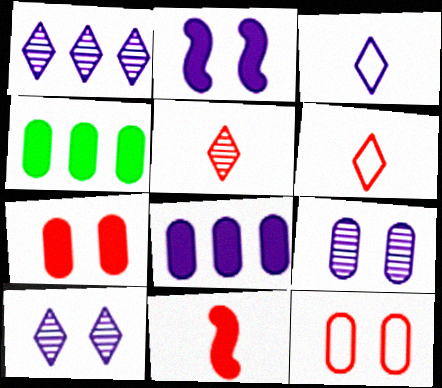[]